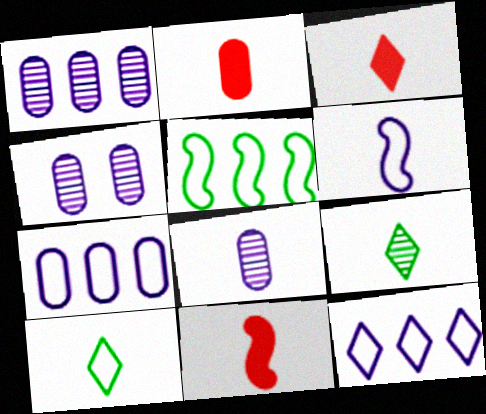[[1, 4, 8], 
[2, 3, 11], 
[2, 6, 9], 
[3, 4, 5], 
[8, 10, 11]]